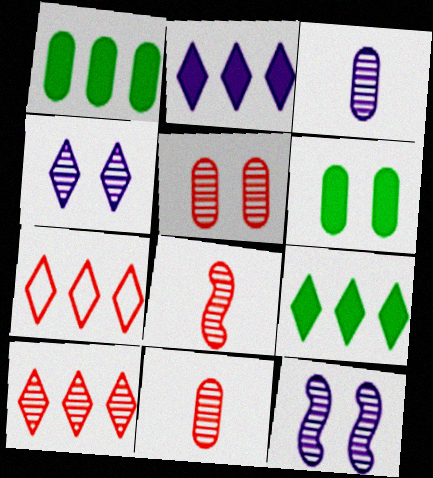[[5, 8, 10]]